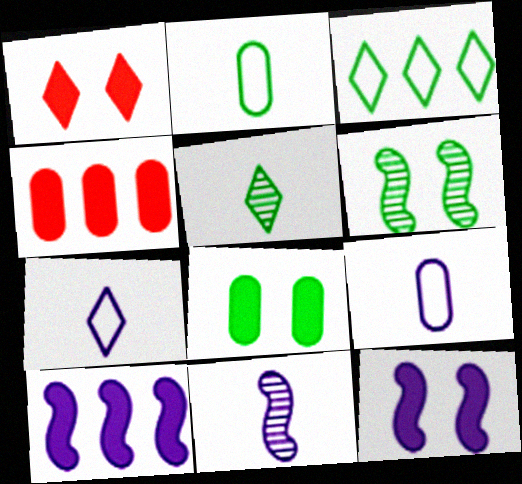[[1, 8, 12], 
[4, 6, 7]]